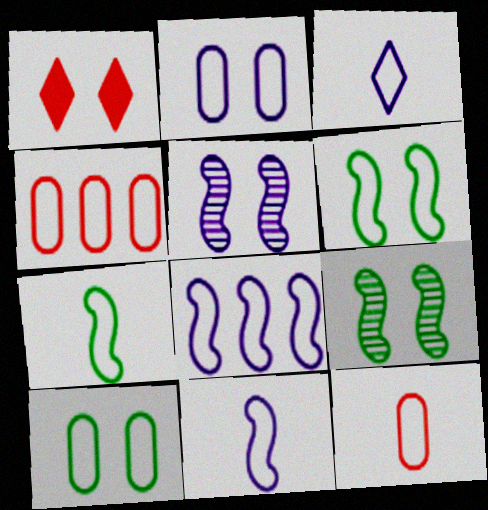[[1, 2, 9], 
[1, 5, 10], 
[2, 3, 8], 
[3, 4, 6], 
[3, 7, 12]]